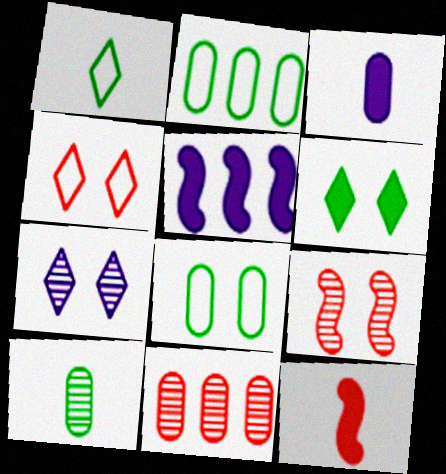[[2, 7, 12], 
[3, 8, 11], 
[4, 5, 10], 
[4, 6, 7], 
[4, 11, 12]]